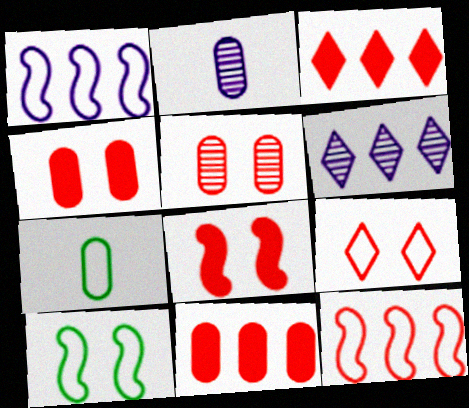[[1, 7, 9], 
[2, 3, 10], 
[5, 8, 9], 
[6, 7, 8]]